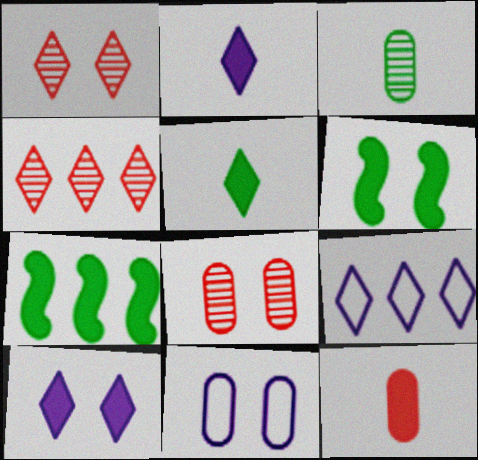[[1, 5, 9], 
[1, 6, 11], 
[7, 10, 12]]